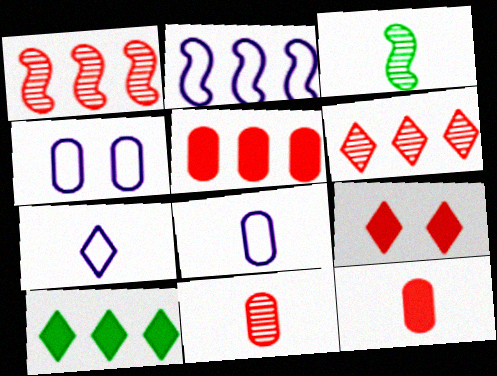[[2, 4, 7], 
[3, 7, 12]]